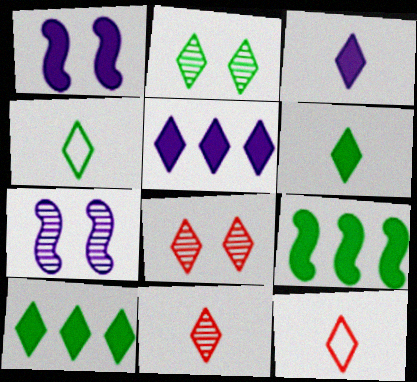[[2, 4, 10], 
[2, 5, 12], 
[3, 4, 11], 
[4, 5, 8]]